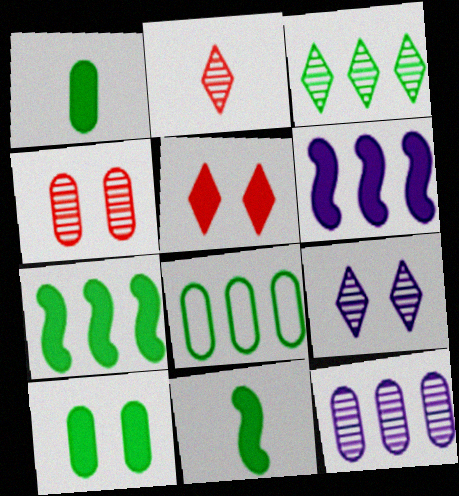[[1, 5, 6], 
[2, 3, 9], 
[3, 7, 8]]